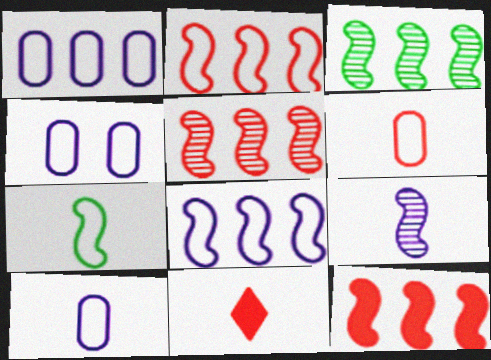[[1, 4, 10], 
[2, 5, 12], 
[3, 4, 11], 
[3, 8, 12]]